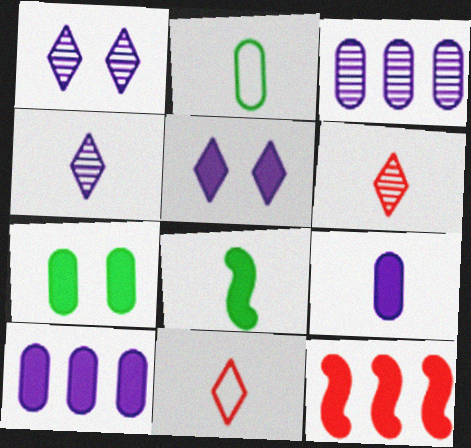[[1, 2, 12]]